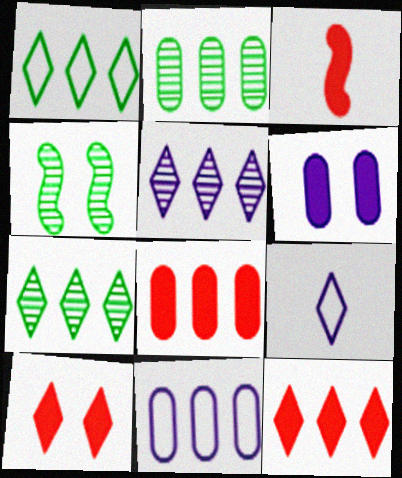[[1, 5, 12], 
[2, 8, 11], 
[3, 8, 10], 
[4, 8, 9], 
[7, 9, 10]]